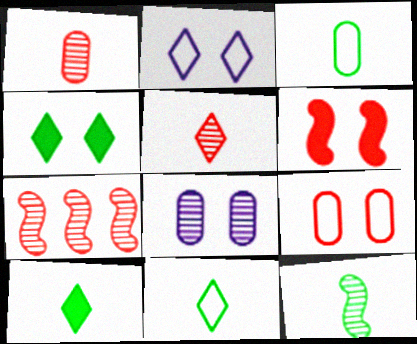[[3, 10, 12]]